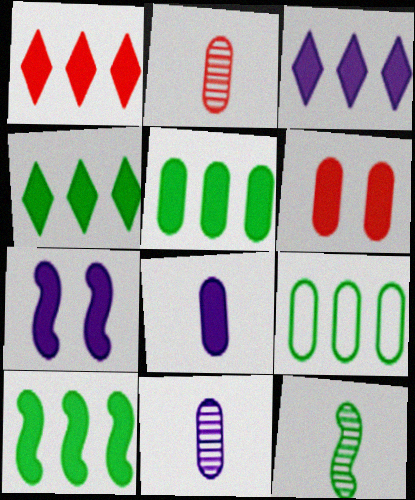[[1, 3, 4], 
[3, 7, 8], 
[4, 5, 10], 
[5, 6, 8], 
[6, 9, 11]]